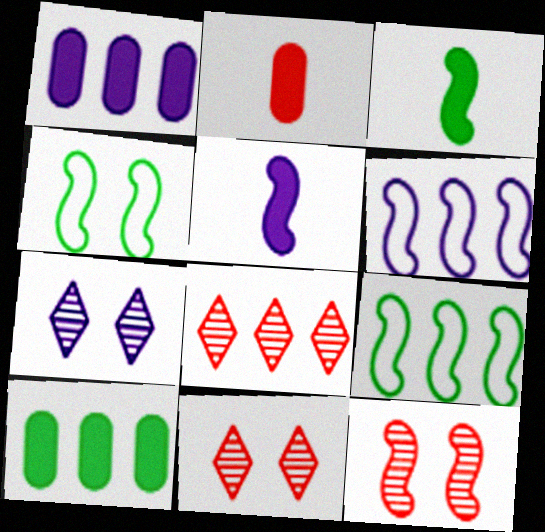[[1, 8, 9], 
[2, 7, 9], 
[3, 6, 12], 
[5, 9, 12], 
[6, 8, 10]]